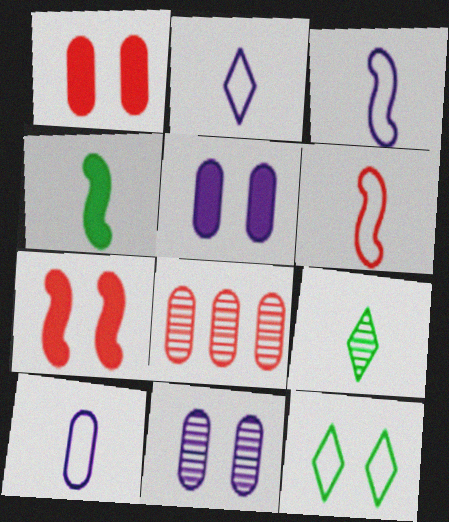[[2, 3, 10], 
[7, 11, 12]]